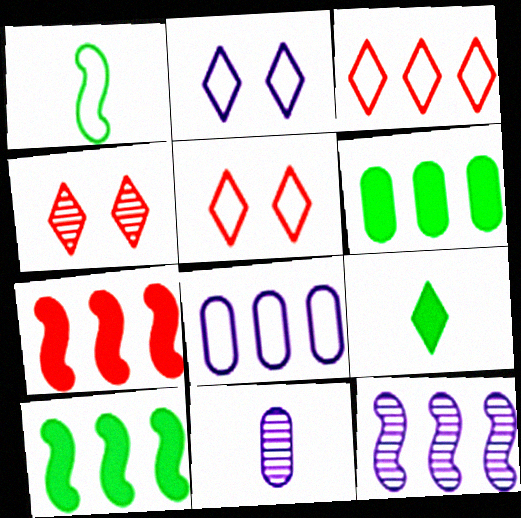[[1, 5, 8], 
[3, 6, 12], 
[5, 10, 11]]